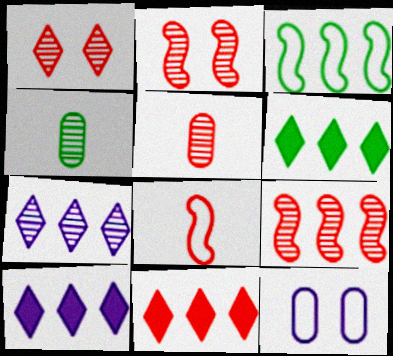[[1, 5, 9], 
[2, 4, 7], 
[6, 10, 11]]